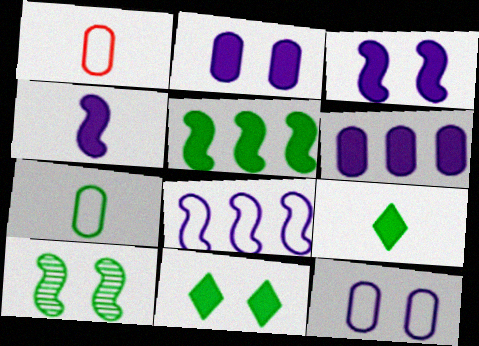[]